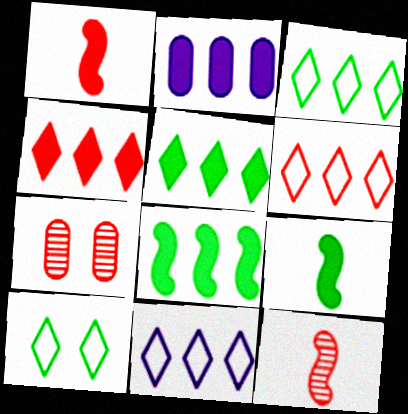[[1, 6, 7], 
[2, 4, 8], 
[2, 10, 12], 
[3, 6, 11], 
[7, 9, 11]]